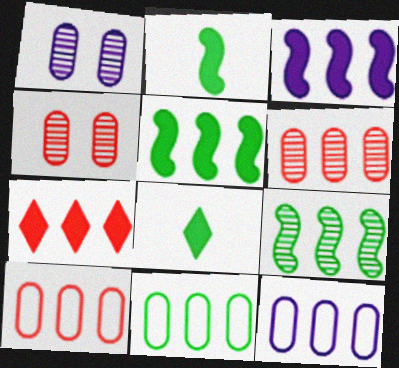[[7, 9, 12], 
[10, 11, 12]]